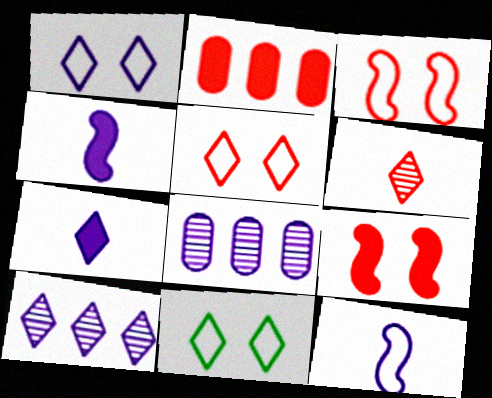[[1, 4, 8], 
[1, 5, 11], 
[1, 7, 10], 
[2, 3, 6]]